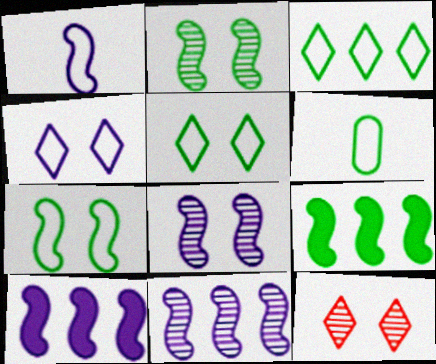[[1, 8, 10], 
[3, 6, 7], 
[6, 10, 12]]